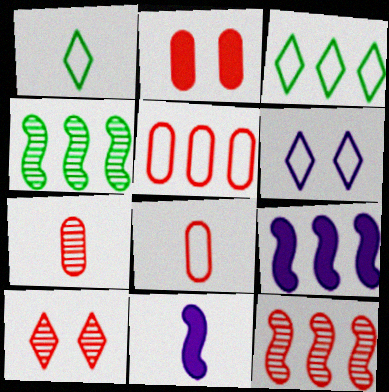[[1, 7, 11], 
[2, 5, 7], 
[7, 10, 12]]